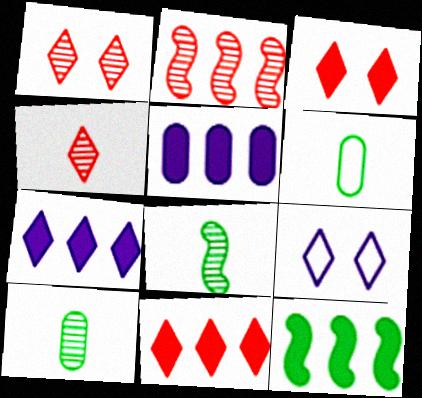[[5, 11, 12]]